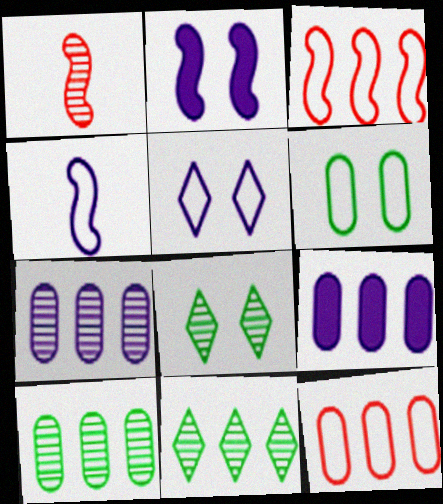[[1, 7, 8], 
[3, 9, 11], 
[9, 10, 12]]